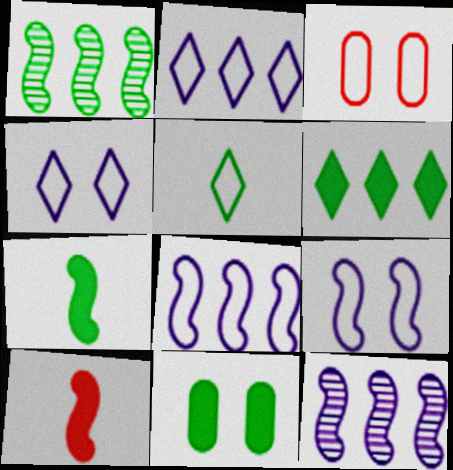[[1, 5, 11], 
[1, 9, 10], 
[3, 5, 8], 
[6, 7, 11]]